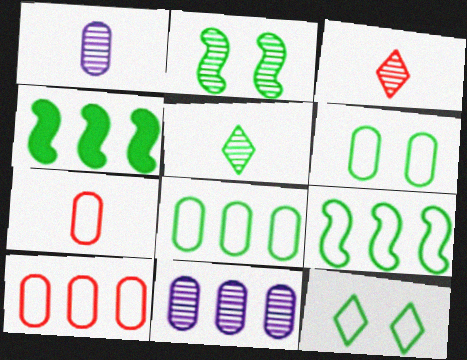[[2, 3, 11], 
[4, 5, 6]]